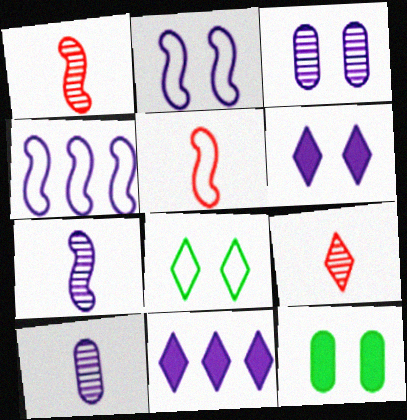[[2, 3, 6], 
[2, 10, 11], 
[4, 6, 10], 
[4, 9, 12], 
[8, 9, 11]]